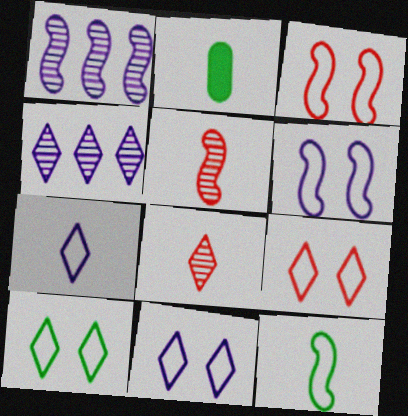[[1, 2, 9], 
[2, 3, 4], 
[2, 5, 7], 
[9, 10, 11]]